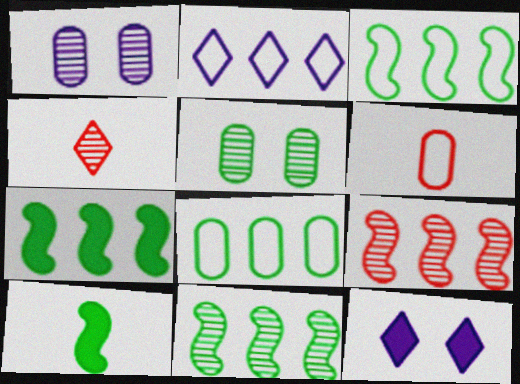[[1, 4, 11], 
[3, 7, 11], 
[6, 11, 12]]